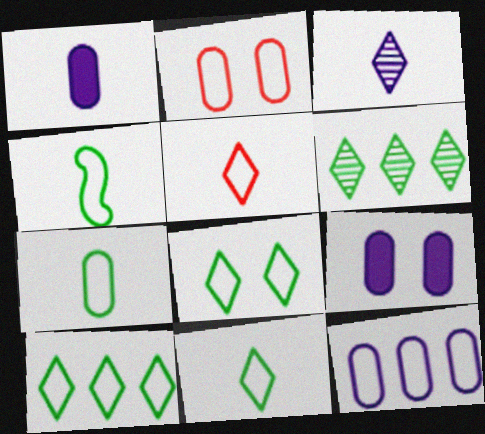[[2, 7, 12], 
[4, 7, 11], 
[8, 10, 11]]